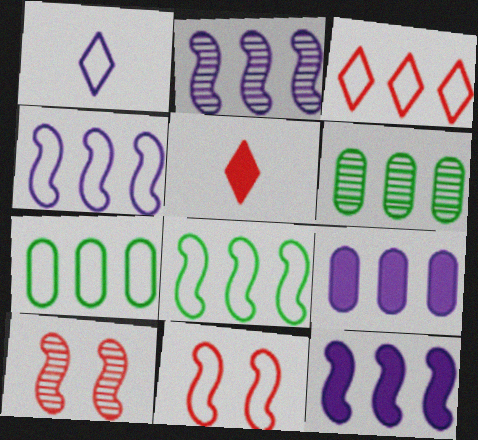[[1, 7, 11], 
[2, 4, 12], 
[3, 4, 7], 
[3, 6, 12]]